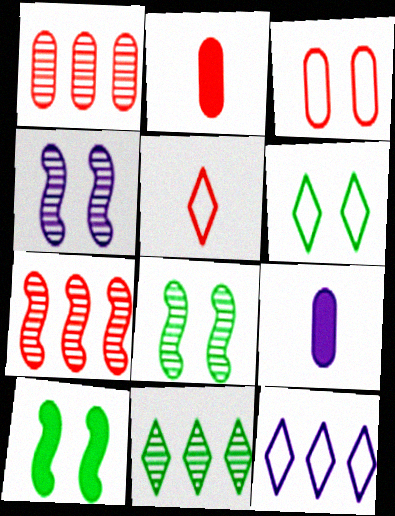[[1, 2, 3], 
[2, 8, 12], 
[4, 9, 12], 
[5, 6, 12], 
[6, 7, 9]]